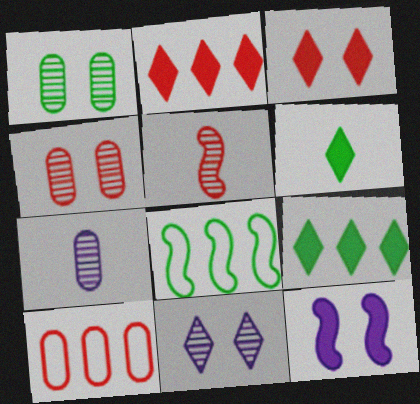[[1, 6, 8], 
[3, 5, 10], 
[3, 7, 8], 
[5, 8, 12]]